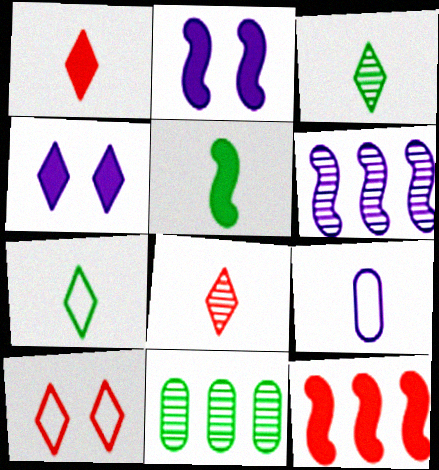[[2, 5, 12], 
[4, 6, 9], 
[5, 8, 9]]